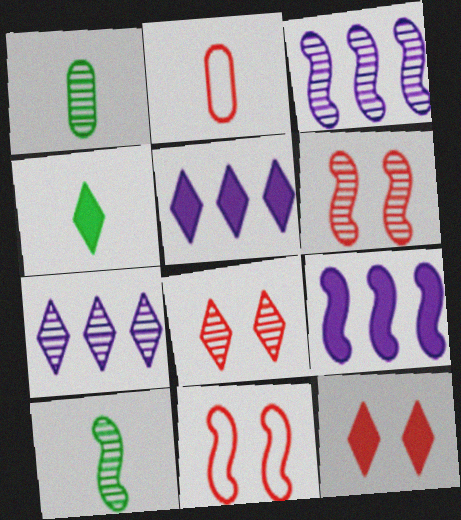[[1, 3, 8], 
[1, 5, 11], 
[1, 6, 7], 
[3, 6, 10], 
[4, 5, 12], 
[9, 10, 11]]